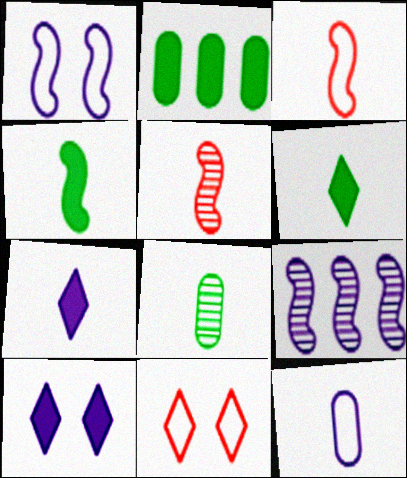[[3, 7, 8], 
[5, 6, 12], 
[9, 10, 12]]